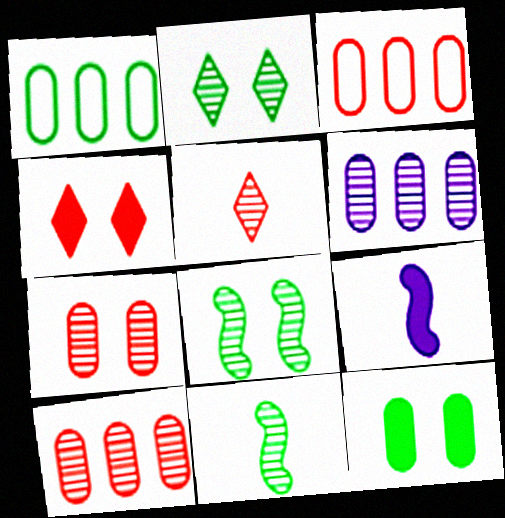[[2, 3, 9], 
[5, 6, 8]]